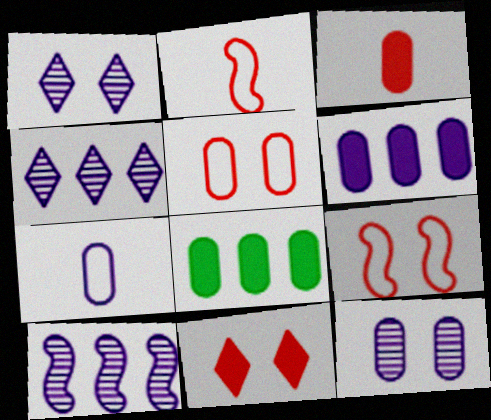[[1, 2, 8], 
[6, 7, 12]]